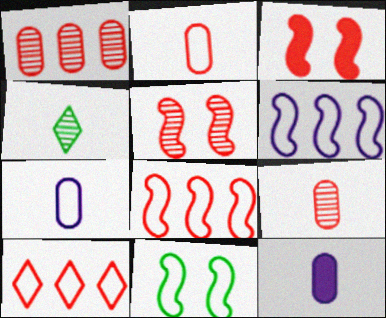[[3, 9, 10], 
[7, 10, 11]]